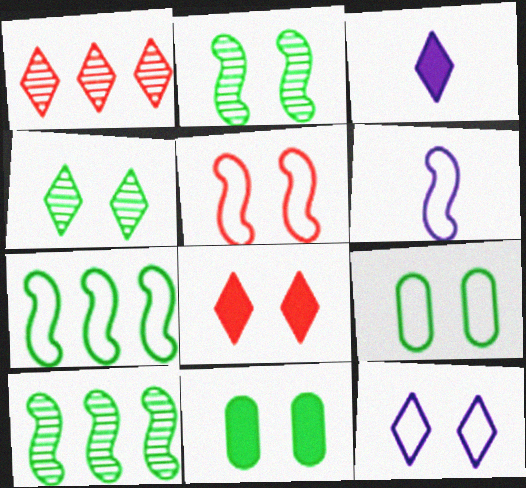[[1, 6, 11], 
[4, 8, 12], 
[5, 6, 7], 
[5, 9, 12]]